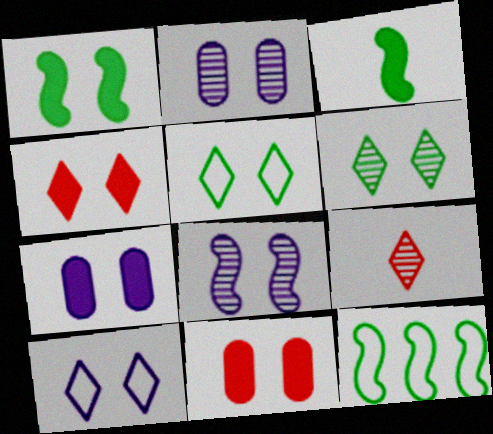[[1, 4, 7], 
[4, 6, 10], 
[5, 8, 11], 
[7, 8, 10], 
[7, 9, 12]]